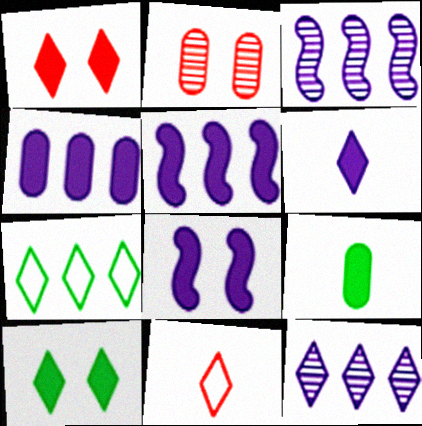[[1, 5, 9], 
[4, 6, 8], 
[10, 11, 12]]